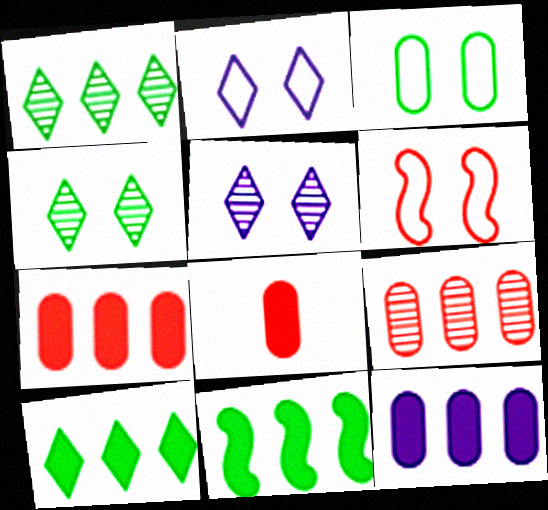[[2, 3, 6]]